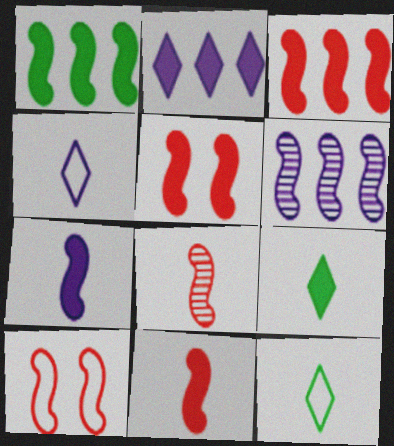[[1, 5, 7], 
[3, 5, 11], 
[3, 8, 10]]